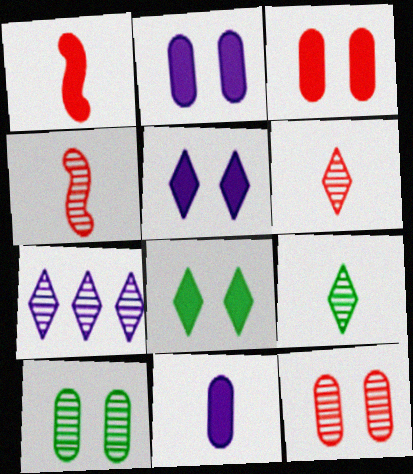[[4, 7, 10]]